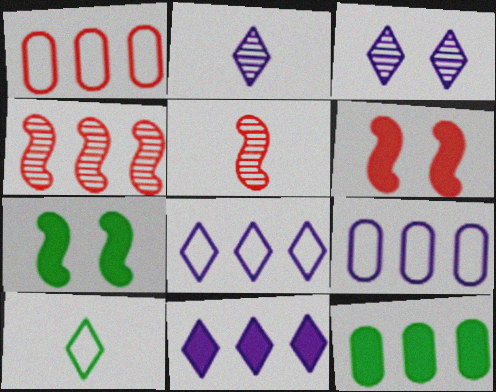[[1, 2, 7], 
[4, 8, 12]]